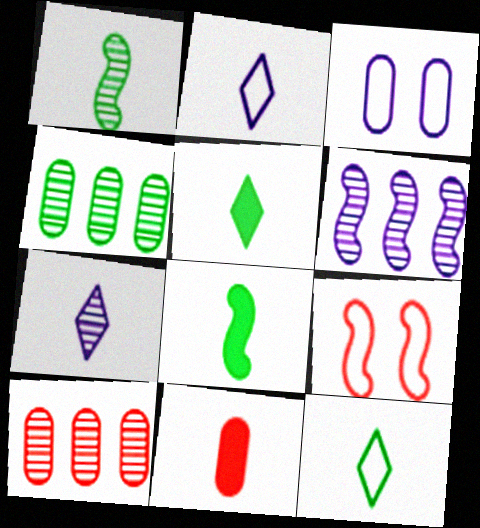[[1, 2, 11], 
[3, 4, 11], 
[6, 8, 9]]